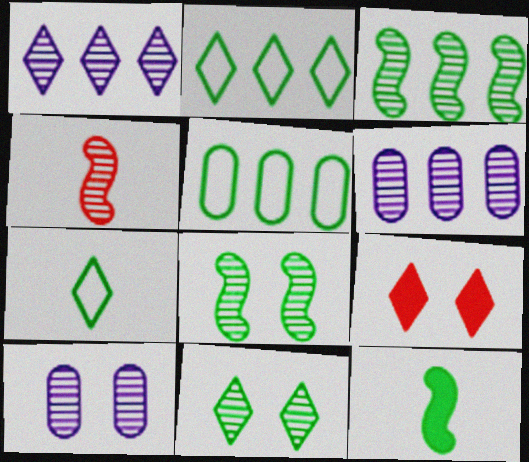[[1, 7, 9], 
[4, 6, 11], 
[5, 11, 12]]